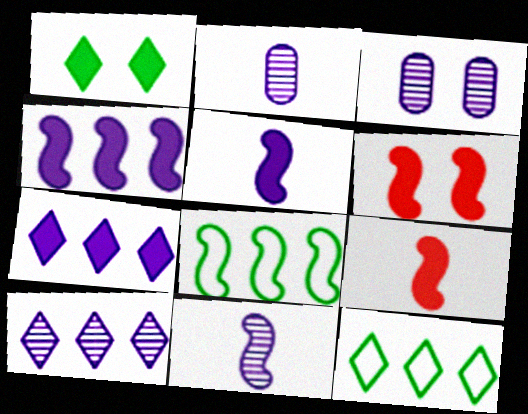[[2, 6, 12], 
[3, 9, 12], 
[3, 10, 11], 
[6, 8, 11]]